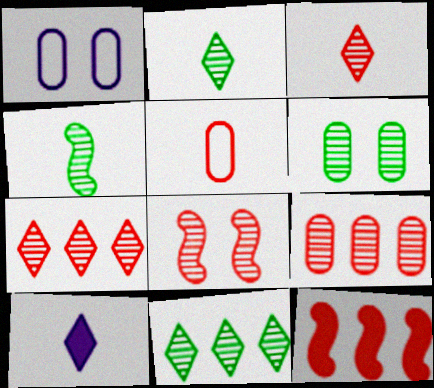[[1, 2, 12], 
[3, 8, 9], 
[4, 5, 10], 
[4, 6, 11]]